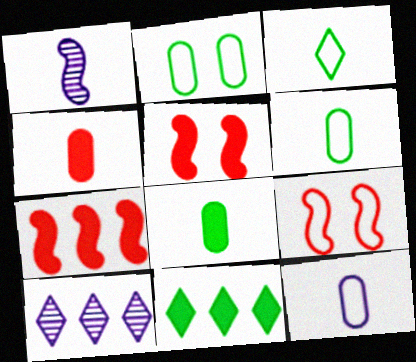[[1, 3, 4], 
[5, 6, 10], 
[8, 9, 10]]